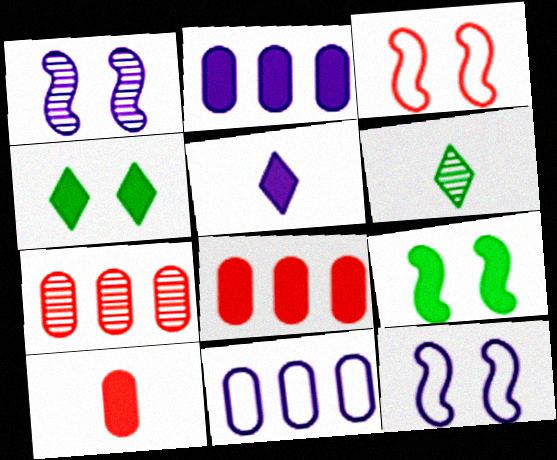[[1, 3, 9], 
[1, 5, 11], 
[1, 6, 7], 
[2, 3, 6], 
[5, 8, 9], 
[6, 8, 12]]